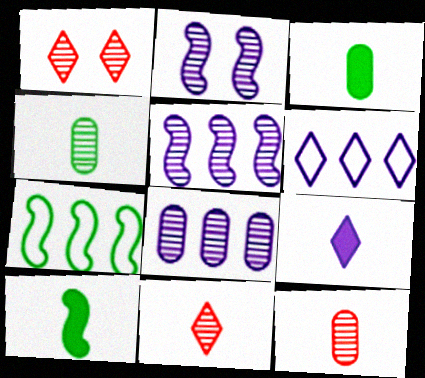[[1, 4, 5]]